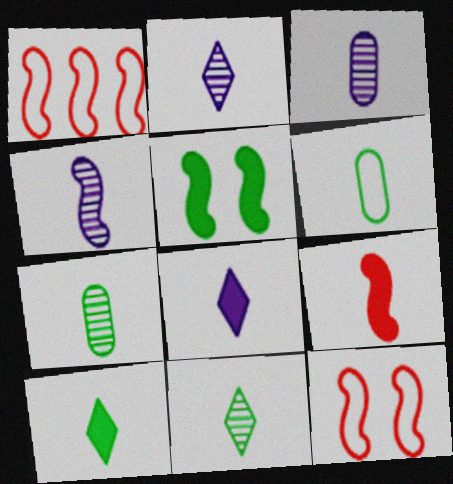[[1, 4, 5], 
[2, 3, 4], 
[2, 6, 9]]